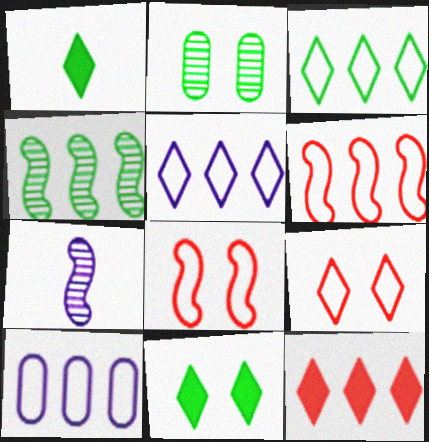[[3, 6, 10], 
[4, 10, 12]]